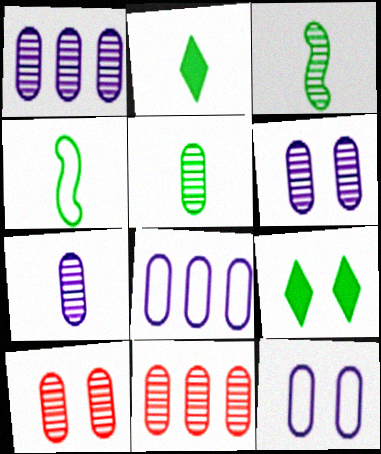[[1, 5, 10], 
[1, 6, 7], 
[2, 4, 5], 
[5, 6, 11]]